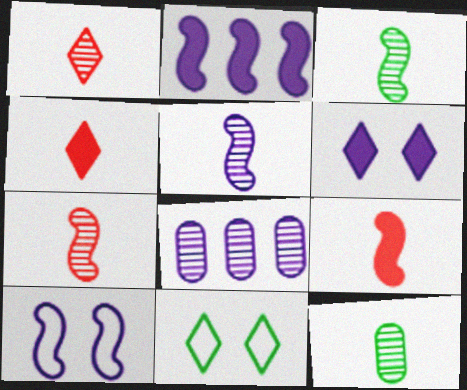[[1, 5, 12], 
[2, 5, 10], 
[3, 5, 7], 
[8, 9, 11]]